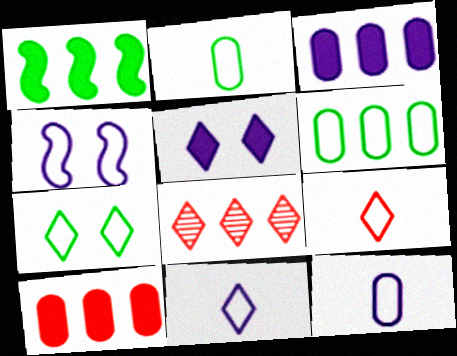[[4, 6, 9]]